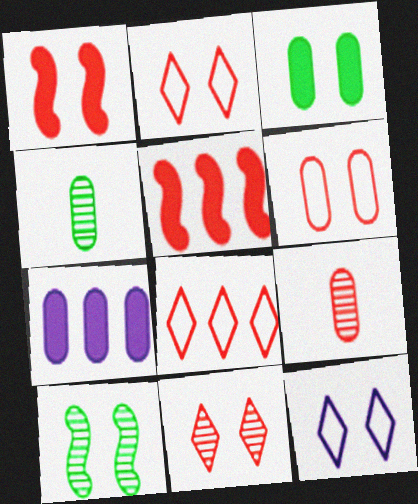[[1, 6, 11], 
[1, 8, 9], 
[2, 5, 9], 
[4, 5, 12], 
[4, 6, 7]]